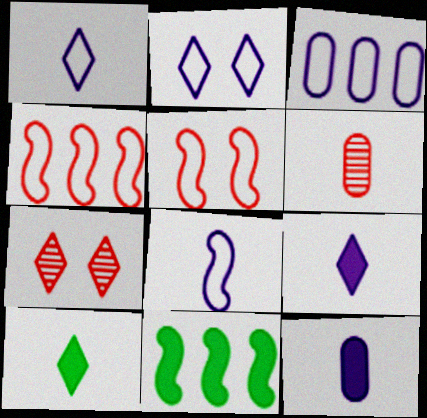[[2, 3, 8], 
[2, 6, 11], 
[6, 8, 10]]